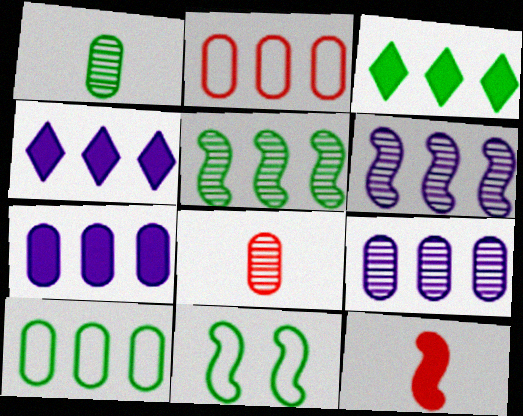[[1, 3, 11], 
[2, 3, 6], 
[2, 4, 5], 
[3, 5, 10], 
[4, 8, 11], 
[6, 11, 12]]